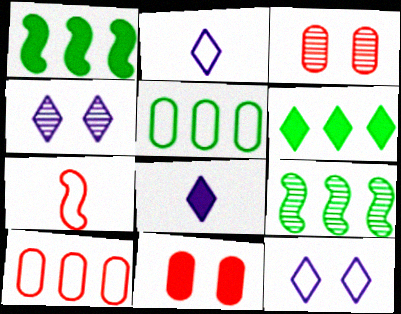[[1, 2, 3], 
[1, 8, 11], 
[2, 9, 11], 
[5, 6, 9], 
[5, 7, 12]]